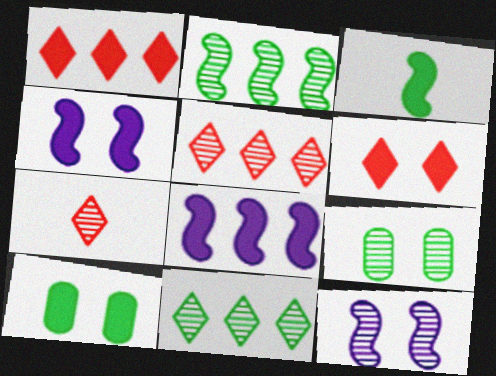[[4, 6, 10]]